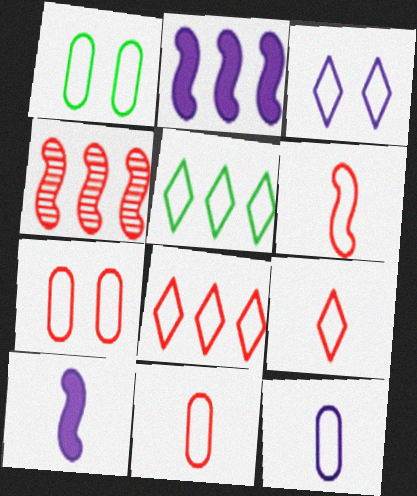[[3, 5, 9], 
[6, 7, 8], 
[6, 9, 11]]